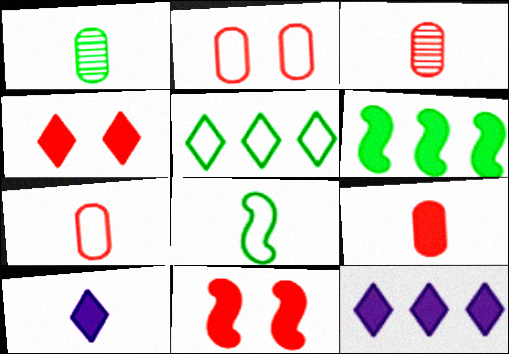[[3, 7, 9], 
[3, 8, 10]]